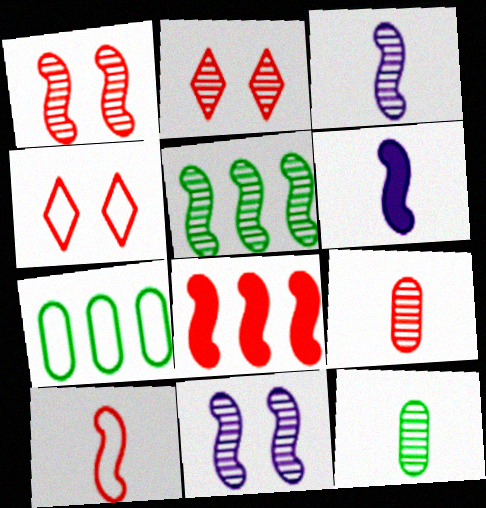[[1, 3, 5], 
[1, 8, 10], 
[2, 6, 7], 
[4, 8, 9]]